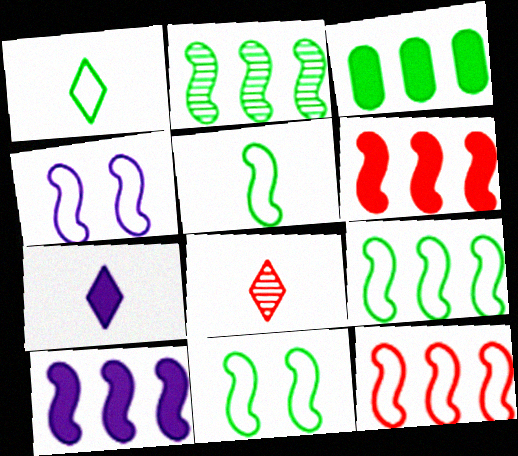[[1, 7, 8], 
[2, 10, 12], 
[3, 4, 8], 
[4, 5, 12], 
[5, 9, 11]]